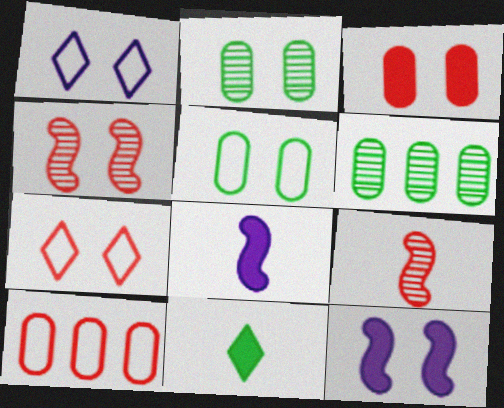[[2, 7, 12], 
[3, 4, 7], 
[6, 7, 8]]